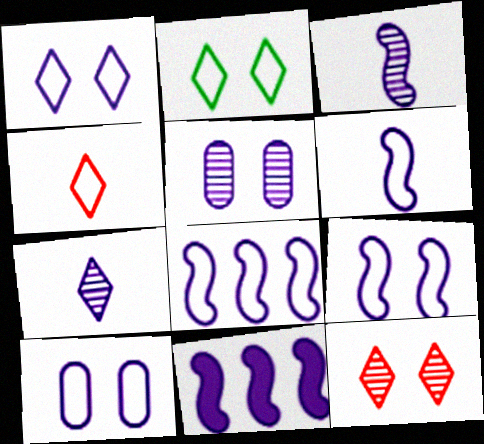[[1, 9, 10], 
[3, 9, 11], 
[6, 8, 9], 
[7, 10, 11]]